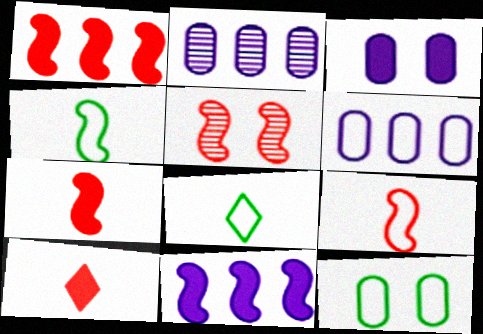[[1, 5, 9], 
[4, 5, 11]]